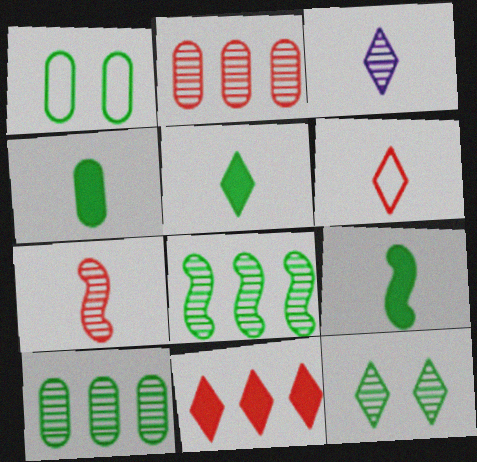[[1, 4, 10], 
[1, 5, 8], 
[3, 5, 6], 
[4, 5, 9]]